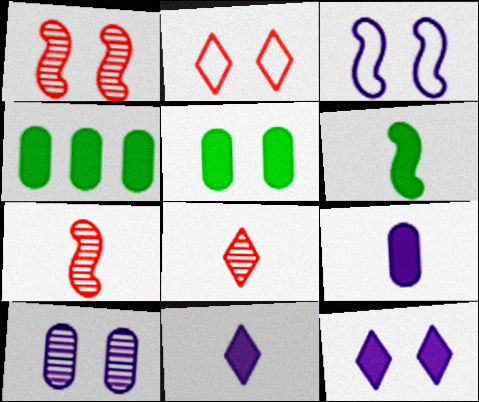[[3, 4, 8], 
[3, 10, 12]]